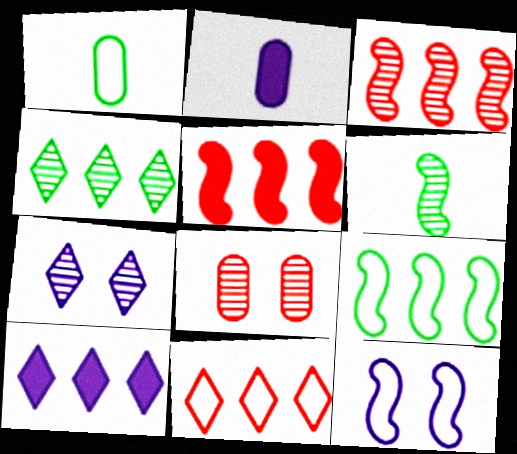[[1, 5, 7], 
[1, 11, 12], 
[4, 10, 11], 
[5, 6, 12]]